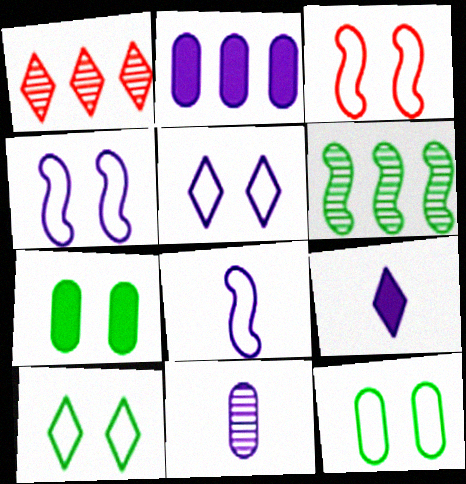[[1, 7, 8], 
[1, 9, 10], 
[3, 5, 12], 
[8, 9, 11]]